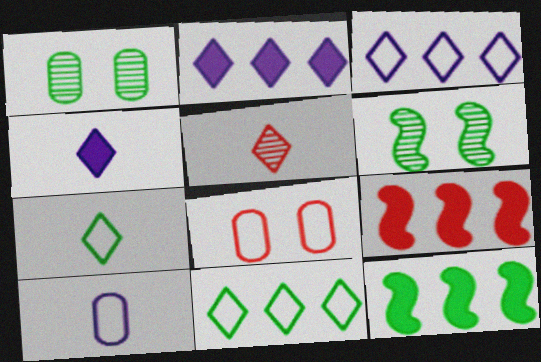[[1, 7, 12], 
[4, 5, 7], 
[5, 8, 9]]